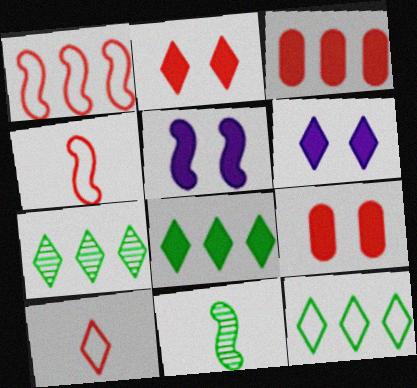[[1, 5, 11], 
[6, 7, 10], 
[7, 8, 12]]